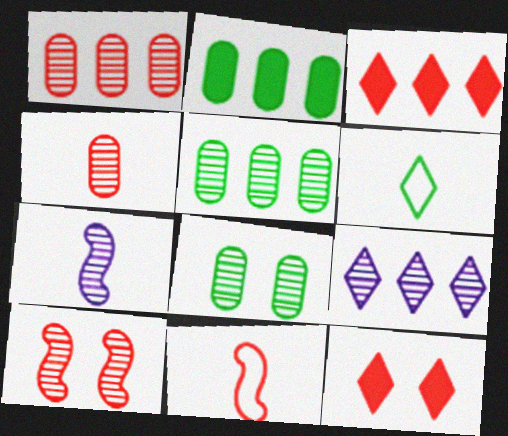[[1, 11, 12], 
[6, 9, 12]]